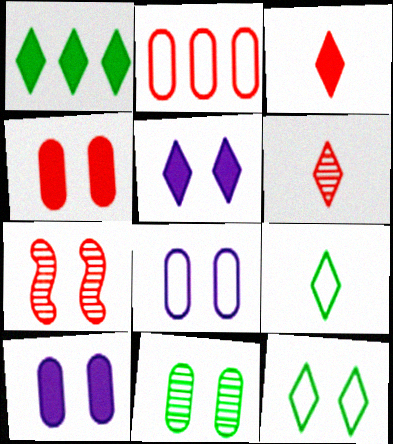[[1, 3, 5], 
[2, 3, 7], 
[4, 8, 11], 
[7, 10, 12]]